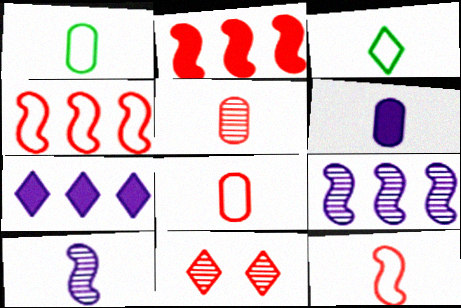[[1, 5, 6], 
[2, 8, 11], 
[3, 7, 11]]